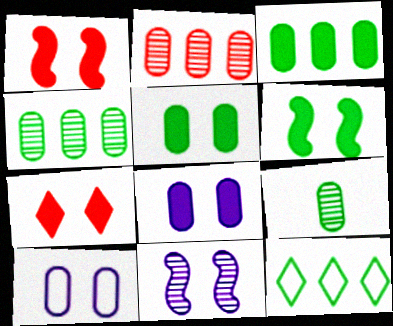[[6, 7, 8], 
[6, 9, 12]]